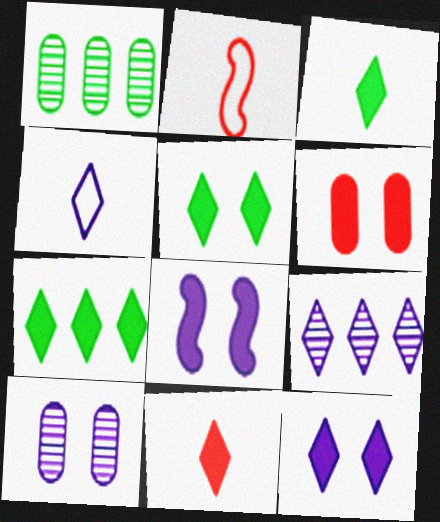[[1, 2, 12], 
[2, 7, 10], 
[3, 5, 7], 
[4, 9, 12], 
[5, 6, 8], 
[7, 11, 12]]